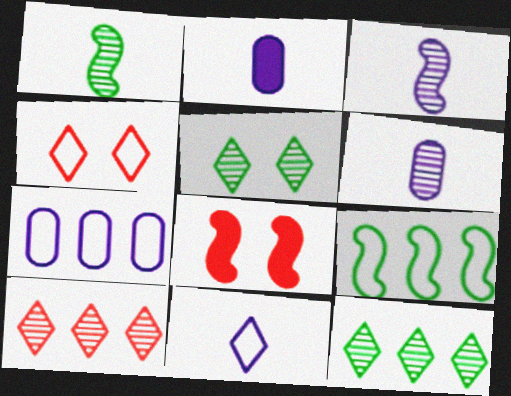[[2, 3, 11], 
[3, 8, 9]]